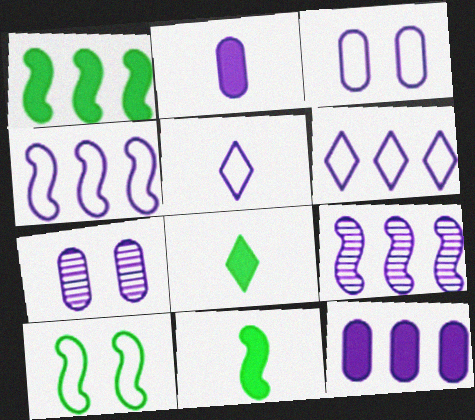[[3, 4, 5], 
[6, 9, 12]]